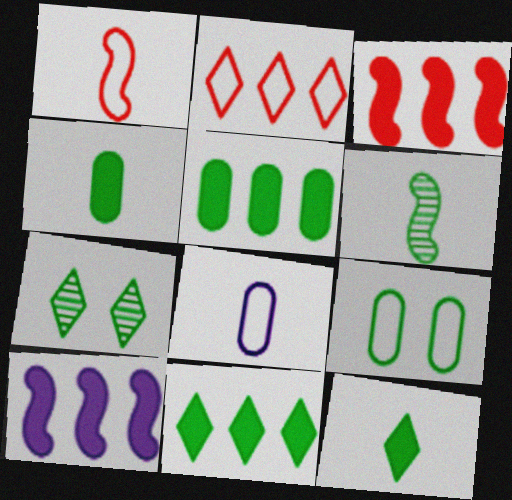[[3, 7, 8], 
[6, 9, 11]]